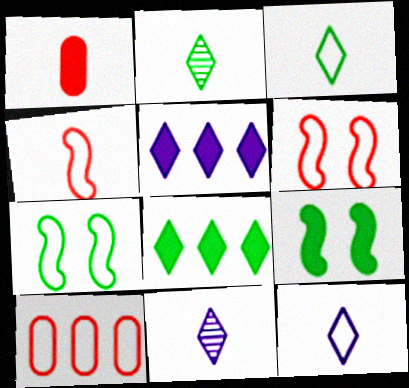[[1, 5, 9], 
[7, 10, 12], 
[9, 10, 11]]